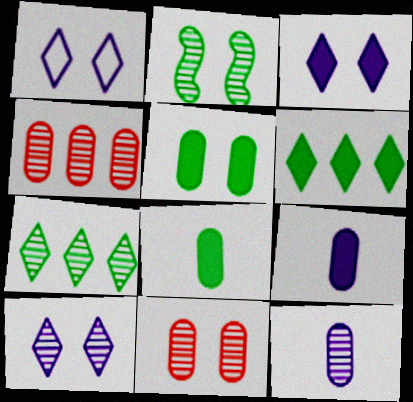[[1, 3, 10], 
[2, 10, 11]]